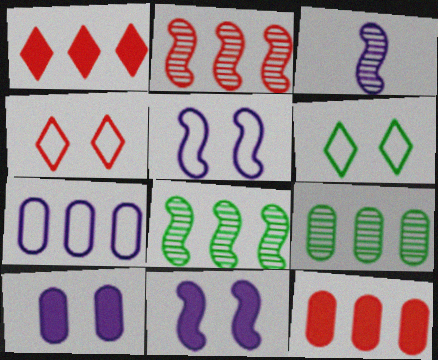[[1, 7, 8], 
[3, 6, 12], 
[7, 9, 12]]